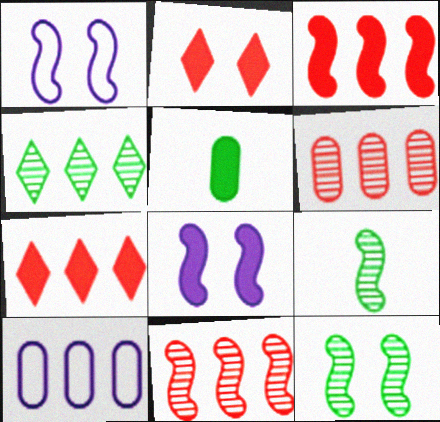[[1, 3, 9], 
[2, 9, 10], 
[3, 4, 10], 
[5, 7, 8]]